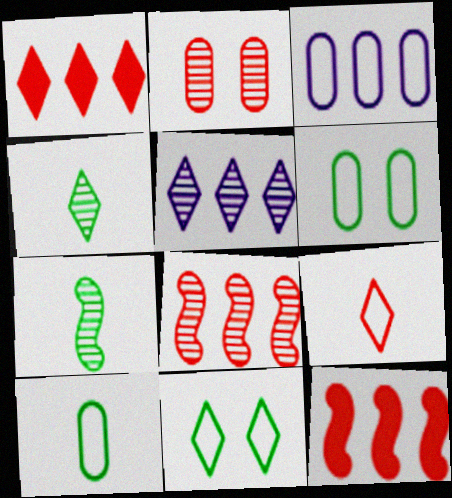[[2, 5, 7], 
[2, 9, 12]]